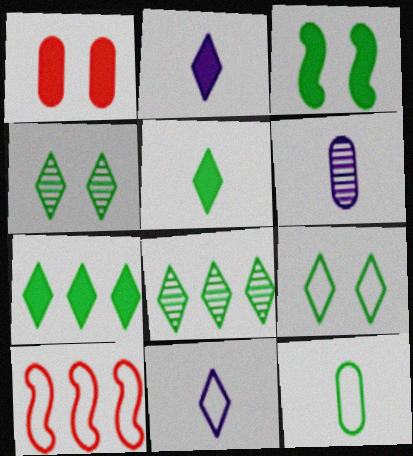[[3, 8, 12], 
[5, 8, 9]]